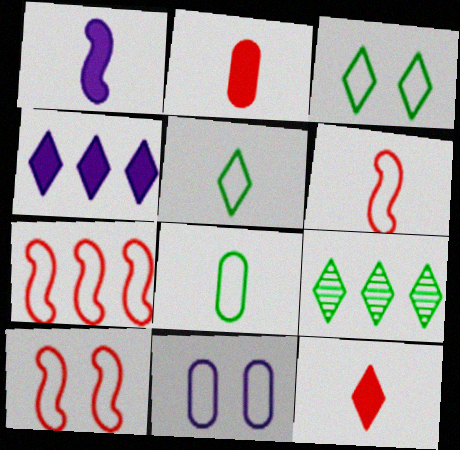[[3, 10, 11], 
[5, 7, 11], 
[6, 7, 10]]